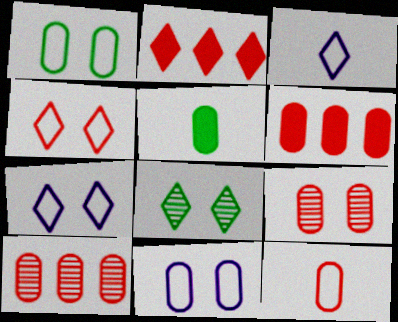[[2, 3, 8], 
[5, 10, 11], 
[6, 9, 12]]